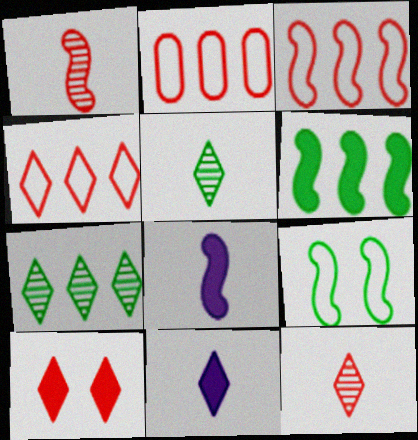[[1, 2, 10], 
[2, 3, 4], 
[4, 10, 12]]